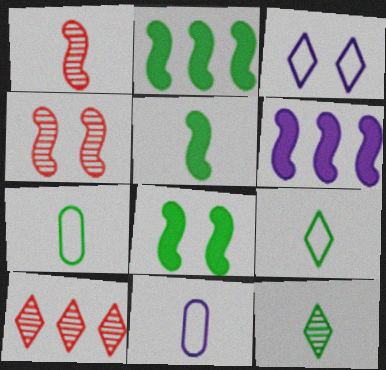[[2, 5, 8], 
[5, 7, 12], 
[8, 10, 11]]